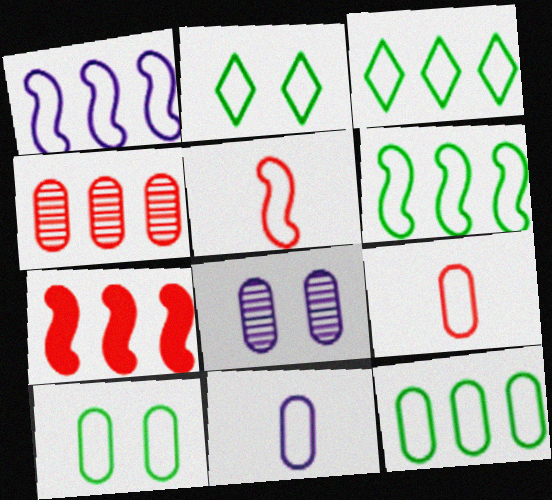[[1, 2, 9], 
[3, 6, 12]]